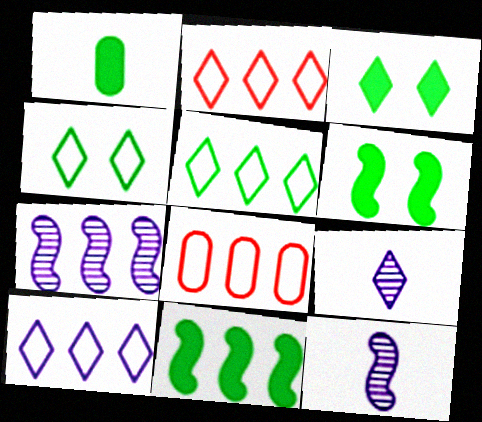[[1, 3, 11], 
[2, 3, 9], 
[2, 5, 10], 
[3, 8, 12], 
[6, 8, 9]]